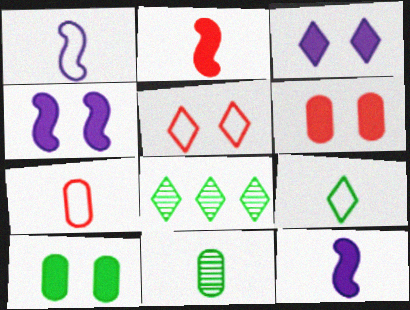[[1, 6, 8], 
[1, 7, 9], 
[4, 7, 8]]